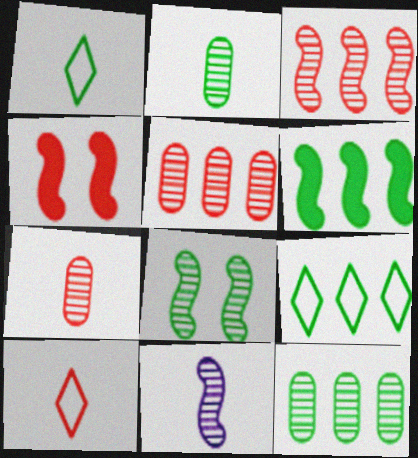[[3, 8, 11], 
[4, 5, 10], 
[6, 9, 12]]